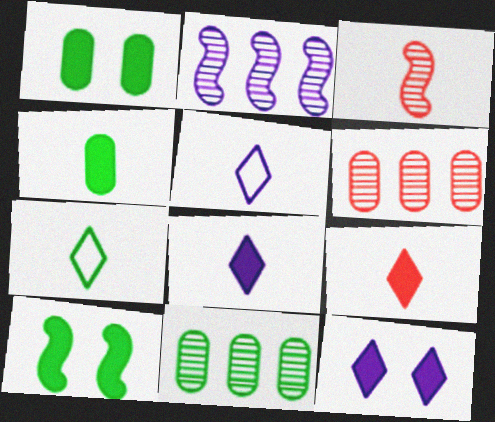[[3, 4, 5], 
[5, 6, 10], 
[7, 10, 11]]